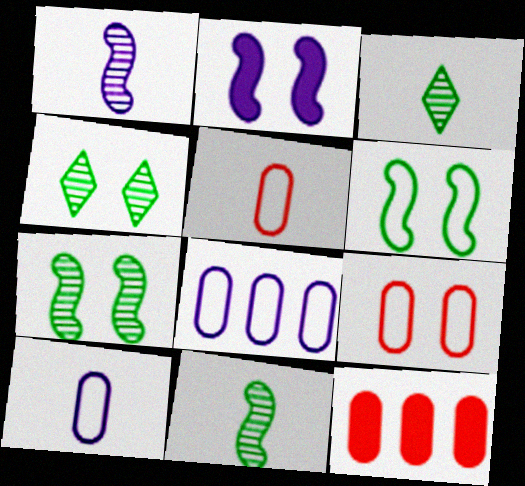[[2, 4, 9]]